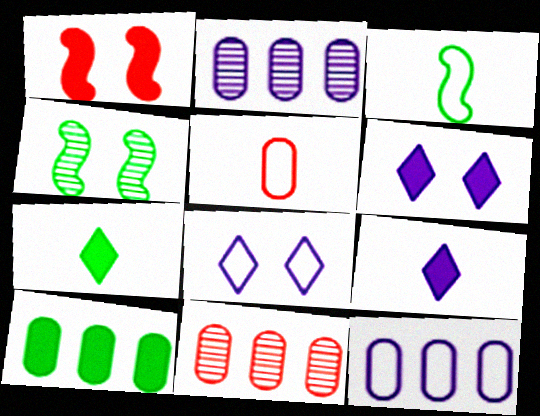[[1, 9, 10], 
[3, 6, 11], 
[10, 11, 12]]